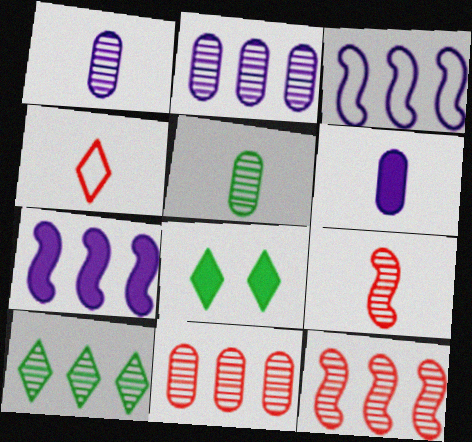[[2, 10, 12]]